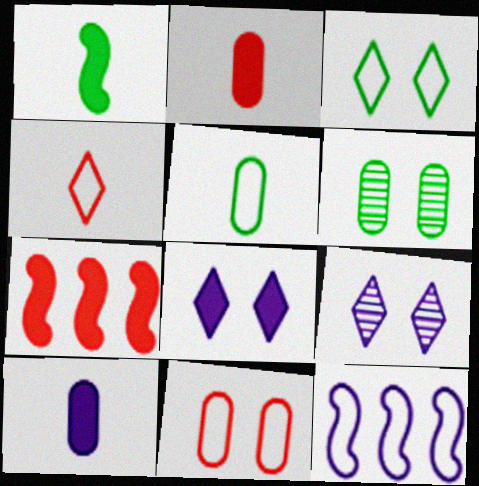[[5, 7, 9], 
[9, 10, 12]]